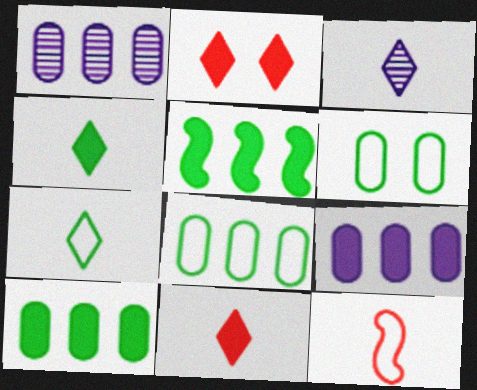[[3, 7, 11]]